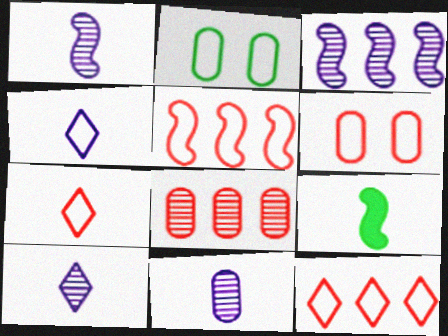[[1, 10, 11], 
[2, 4, 5], 
[5, 6, 7], 
[7, 9, 11]]